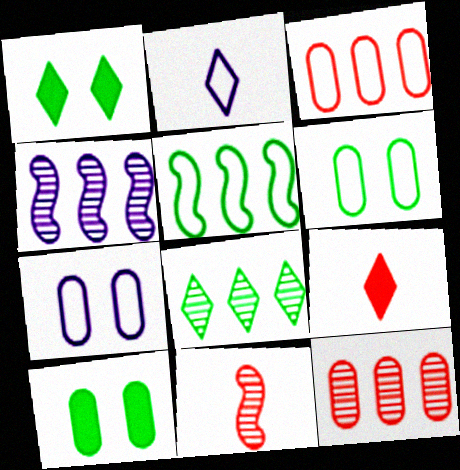[[4, 6, 9], 
[4, 8, 12]]